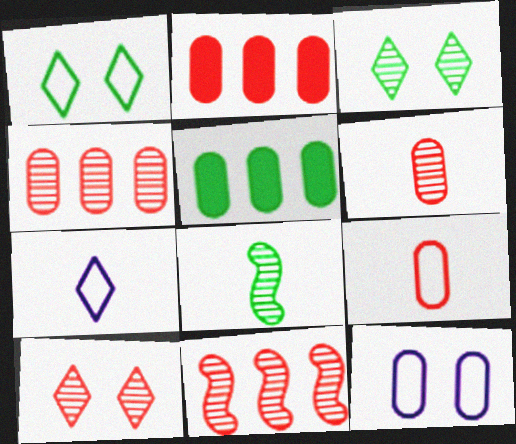[[1, 5, 8], 
[5, 6, 12], 
[6, 10, 11]]